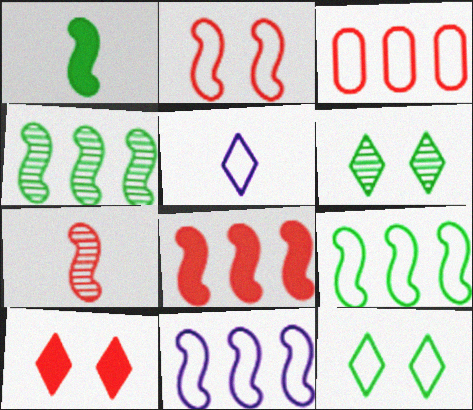[[2, 7, 8], 
[3, 7, 10], 
[4, 8, 11]]